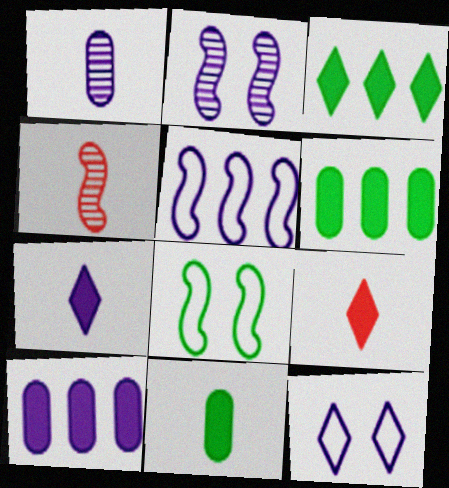[[4, 6, 12]]